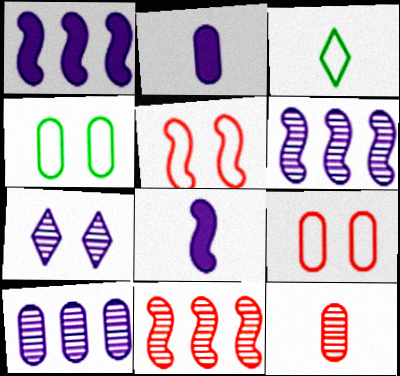[[3, 8, 12]]